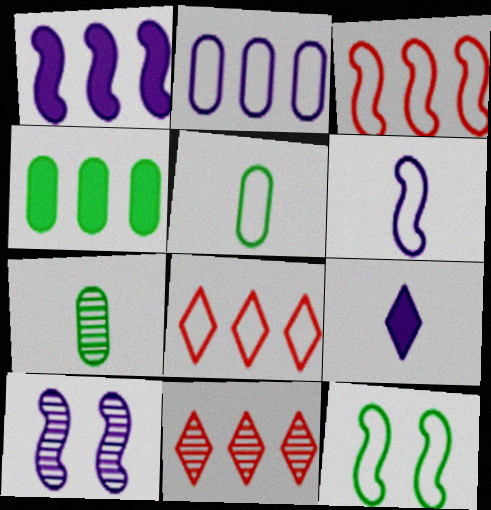[[1, 6, 10], 
[2, 9, 10], 
[3, 6, 12], 
[7, 10, 11]]